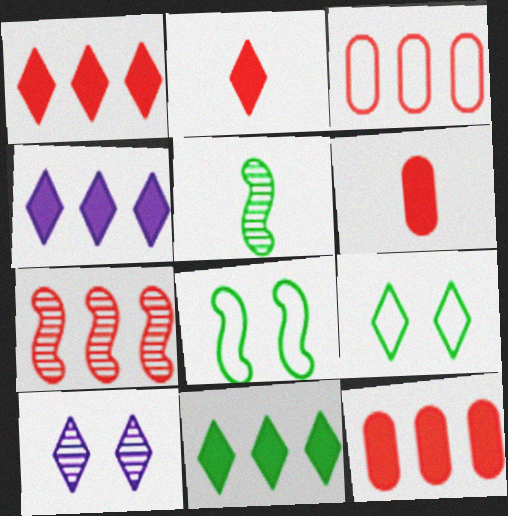[[1, 3, 7], 
[1, 4, 11]]